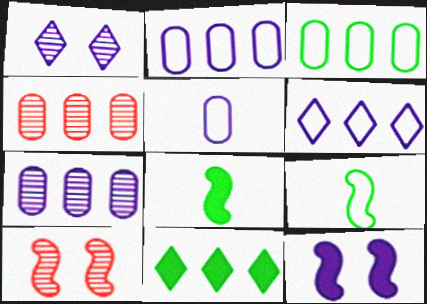[[5, 10, 11]]